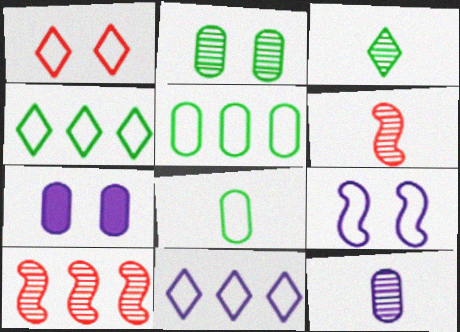[[3, 6, 12], 
[4, 6, 7]]